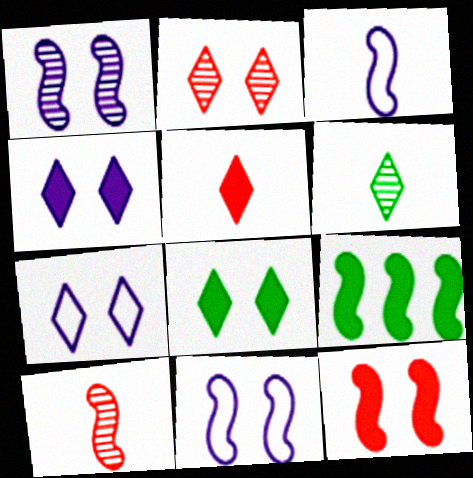[[2, 7, 8], 
[9, 10, 11]]